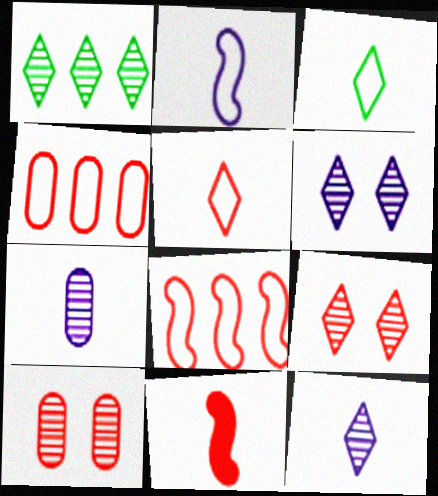[[1, 9, 12], 
[3, 7, 11], 
[4, 9, 11]]